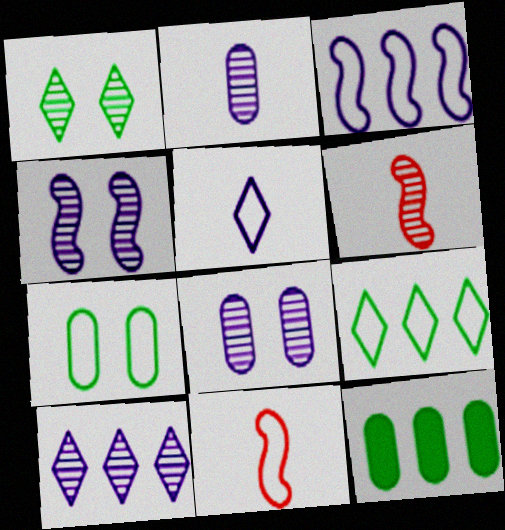[[2, 4, 10]]